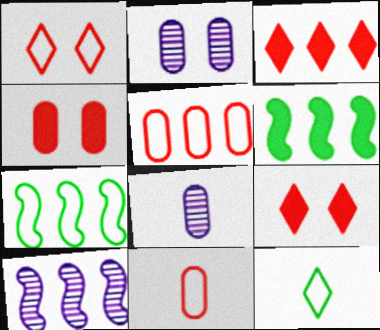[[1, 6, 8], 
[4, 10, 12], 
[7, 8, 9]]